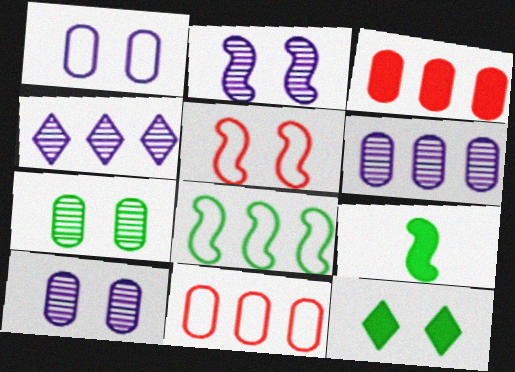[[3, 4, 8], 
[5, 10, 12]]